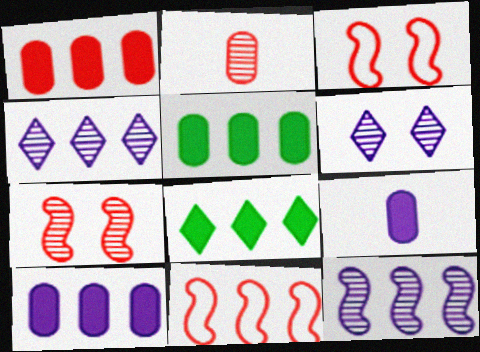[[1, 5, 10], 
[4, 5, 11]]